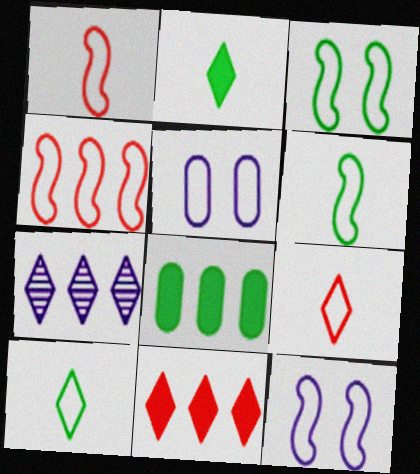[[4, 5, 10], 
[4, 6, 12], 
[4, 7, 8]]